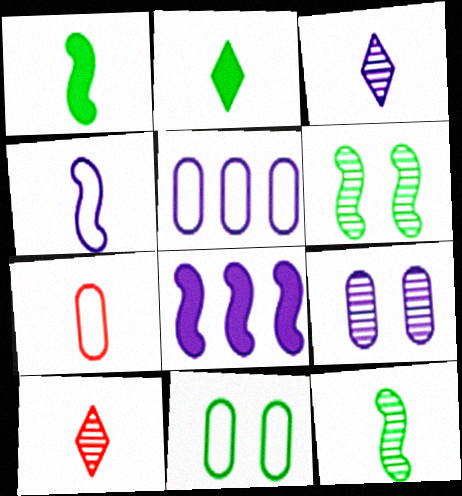[[1, 3, 7], 
[5, 7, 11], 
[8, 10, 11]]